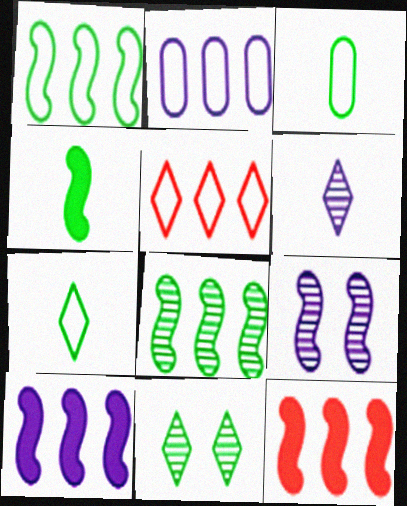[[1, 2, 5]]